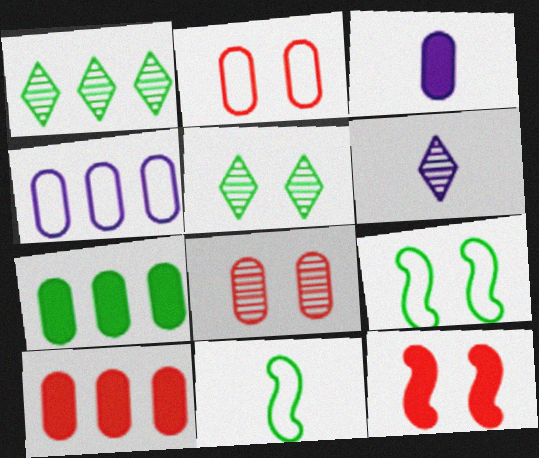[[5, 7, 11], 
[6, 9, 10]]